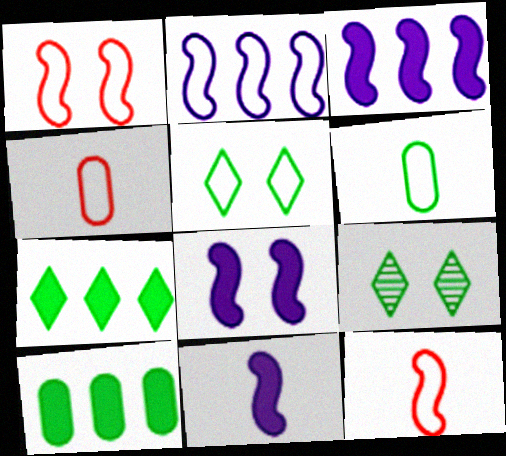[[2, 4, 5], 
[3, 4, 9], 
[3, 8, 11]]